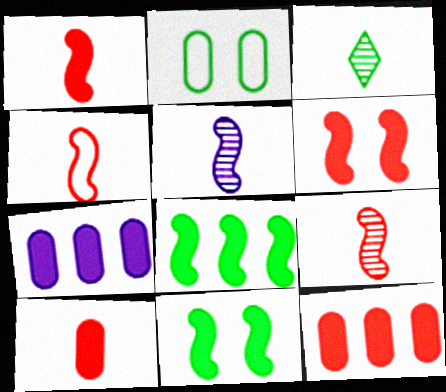[[1, 4, 9], 
[2, 3, 8]]